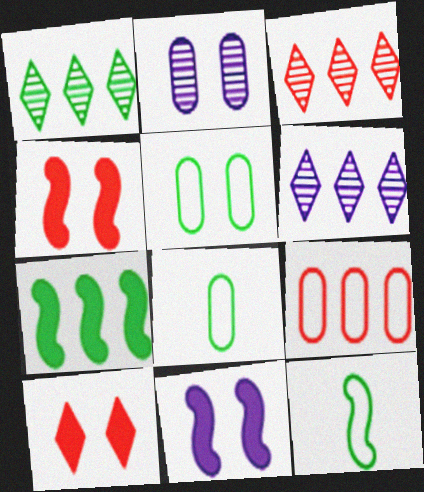[[1, 3, 6], 
[3, 8, 11], 
[4, 6, 8], 
[6, 7, 9]]